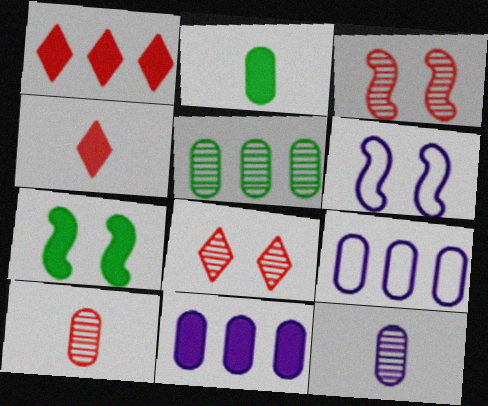[[3, 6, 7], 
[4, 5, 6], 
[4, 7, 11]]